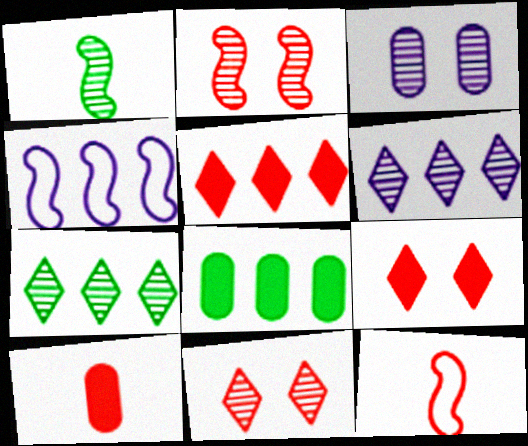[]